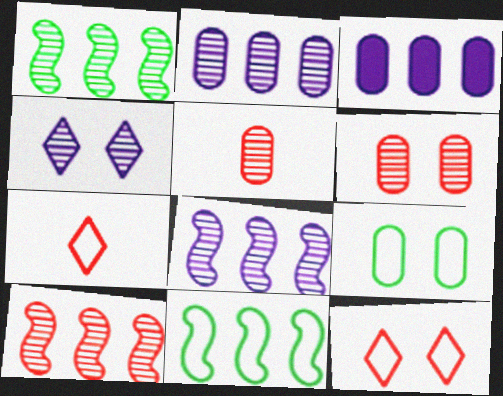[[1, 4, 5], 
[1, 8, 10], 
[3, 5, 9]]